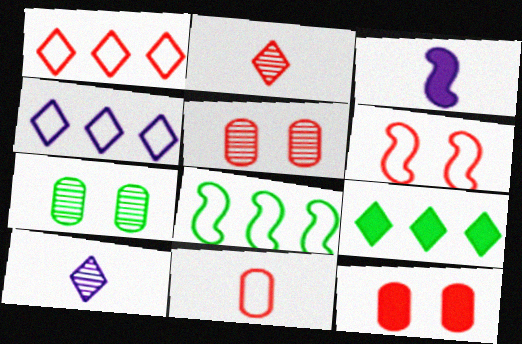[[1, 3, 7], 
[1, 6, 11], 
[3, 9, 12], 
[8, 10, 12]]